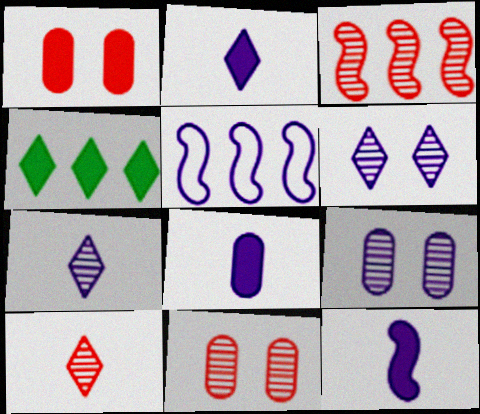[[1, 4, 12], 
[2, 5, 9], 
[2, 8, 12], 
[3, 10, 11], 
[5, 6, 8]]